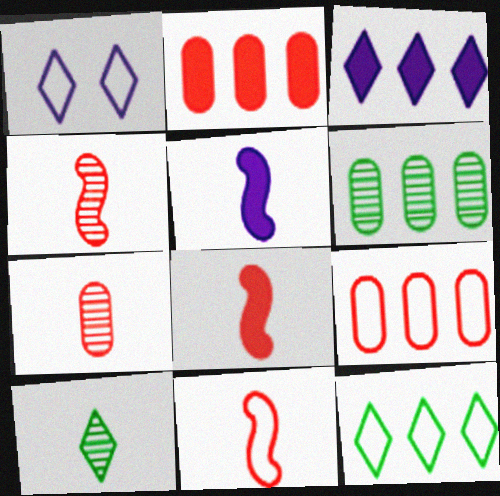[[1, 6, 8], 
[4, 8, 11]]